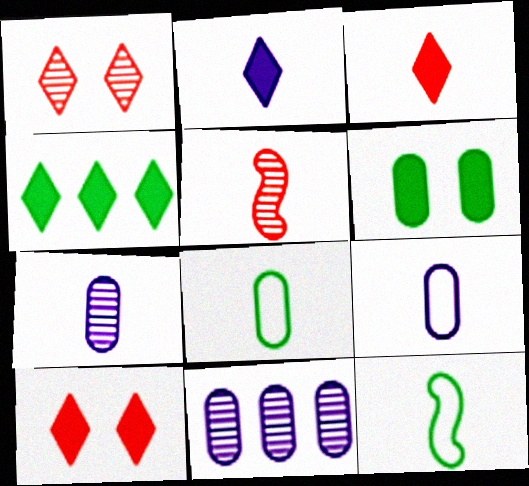[[2, 4, 10], 
[2, 5, 8], 
[3, 7, 12], 
[10, 11, 12]]